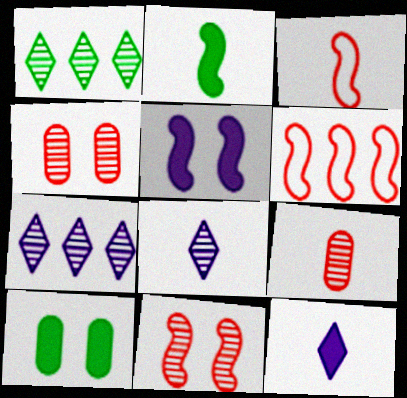[[3, 7, 10], 
[6, 8, 10]]